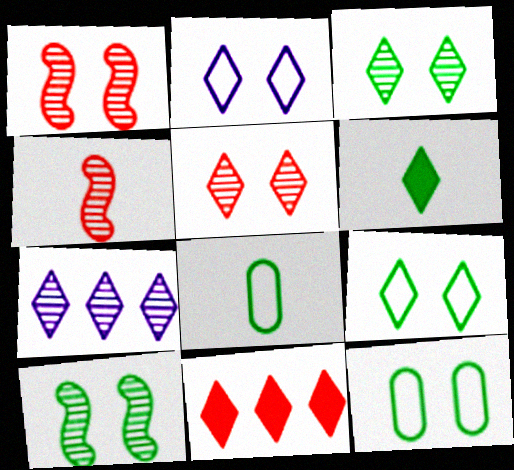[]